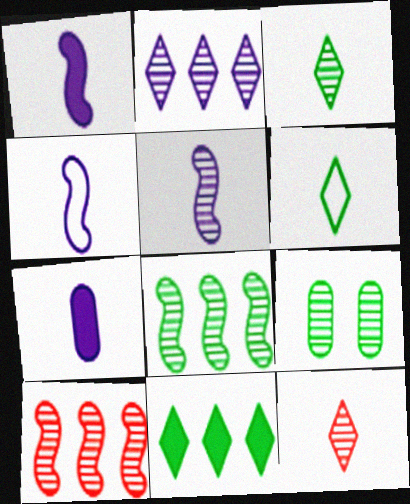[[1, 4, 5], 
[3, 8, 9]]